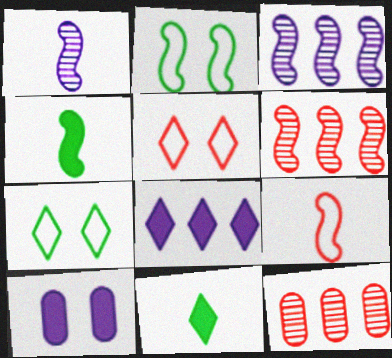[[1, 4, 9]]